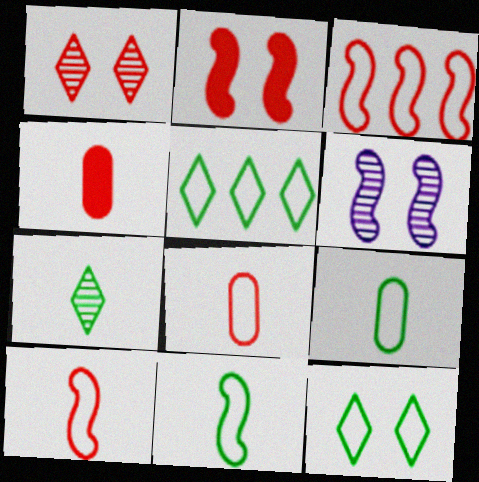[[1, 3, 4], 
[4, 5, 6]]